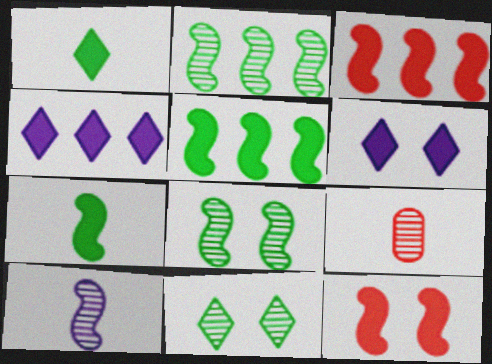[]